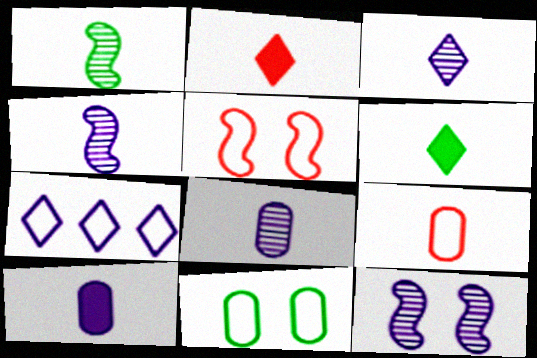[[3, 4, 8], 
[4, 6, 9], 
[7, 10, 12]]